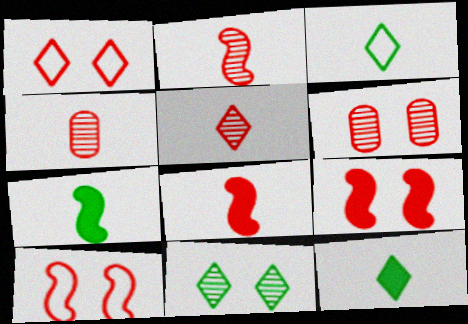[[1, 6, 9], 
[2, 4, 5]]